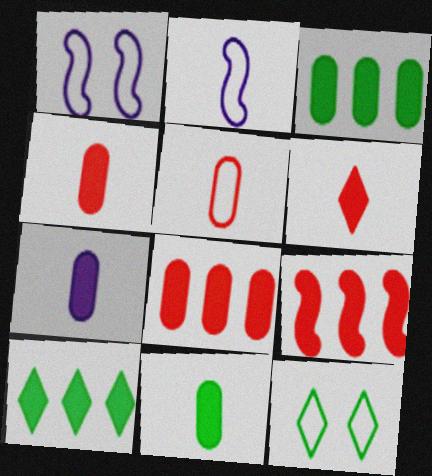[[4, 7, 11]]